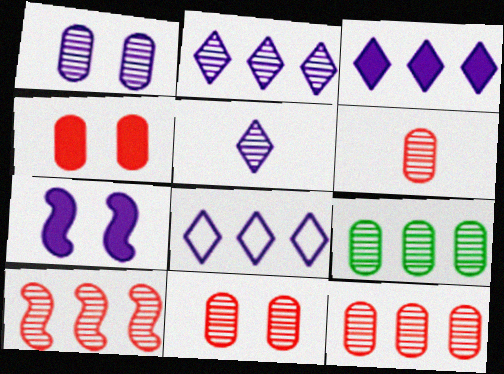[[1, 6, 9], 
[2, 3, 8], 
[2, 9, 10], 
[6, 11, 12]]